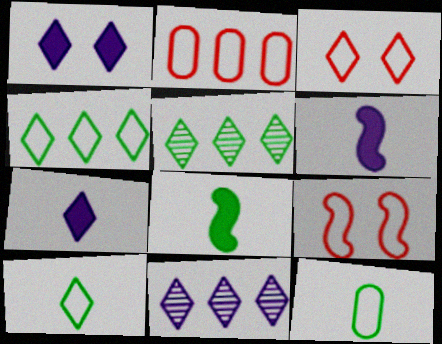[[3, 5, 7]]